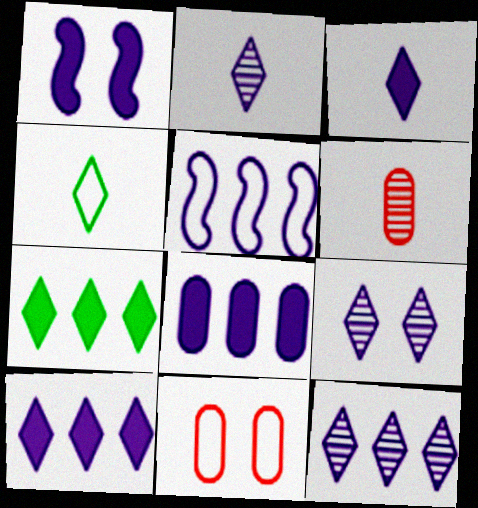[[1, 3, 8], 
[2, 9, 12], 
[4, 5, 11], 
[5, 8, 12]]